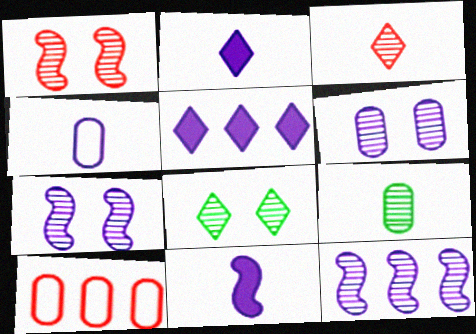[[1, 6, 8], 
[4, 5, 7], 
[8, 10, 11]]